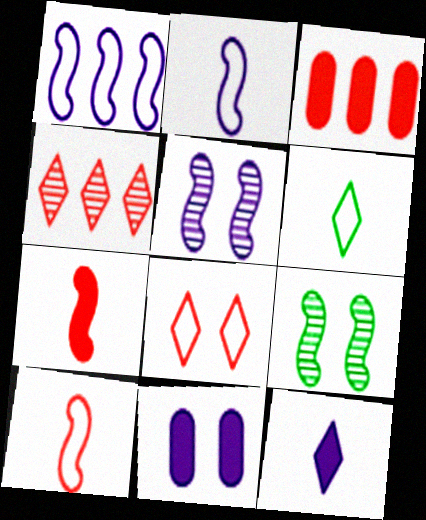[[1, 7, 9], 
[3, 5, 6], 
[8, 9, 11]]